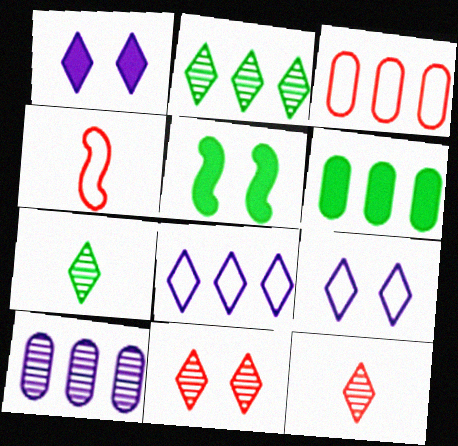[[3, 6, 10]]